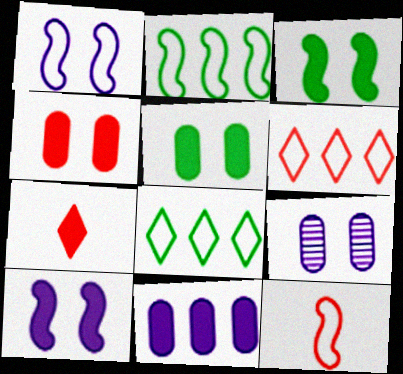[[1, 2, 12], 
[2, 7, 9], 
[3, 7, 11]]